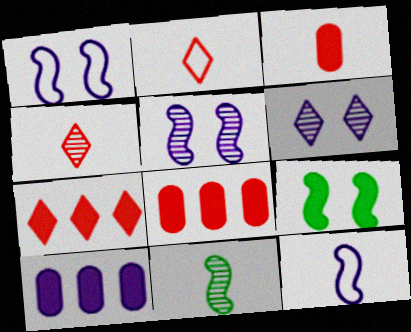[[6, 10, 12]]